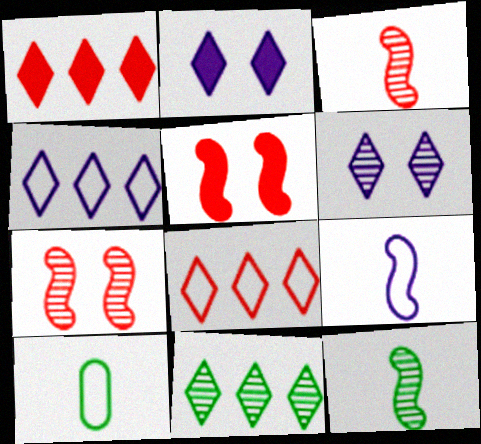[[1, 4, 11]]